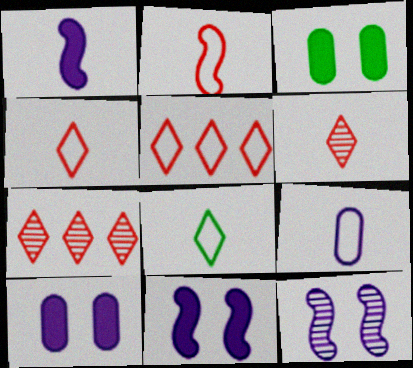[[2, 8, 9]]